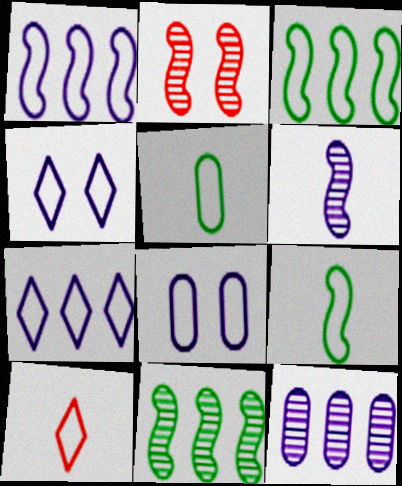[[2, 6, 11], 
[3, 8, 10]]